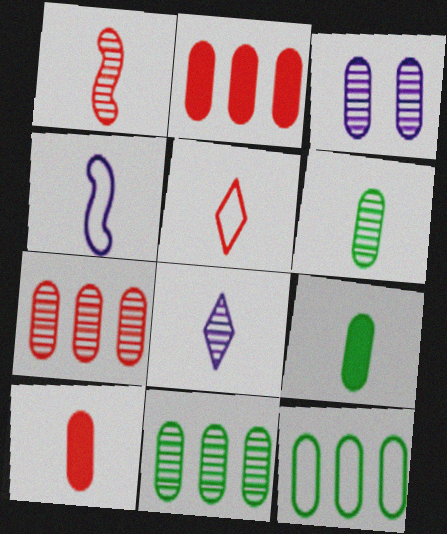[[1, 5, 10], 
[1, 6, 8], 
[3, 6, 7], 
[3, 10, 12]]